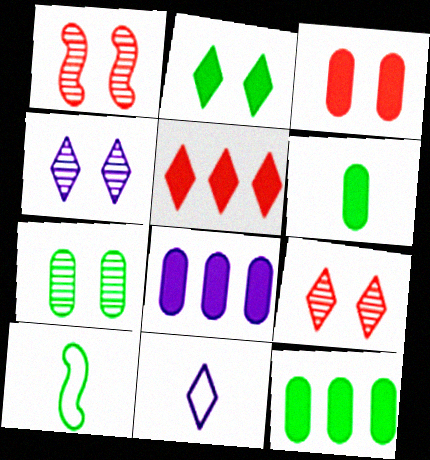[[1, 4, 7], 
[1, 11, 12], 
[3, 6, 8], 
[8, 9, 10]]